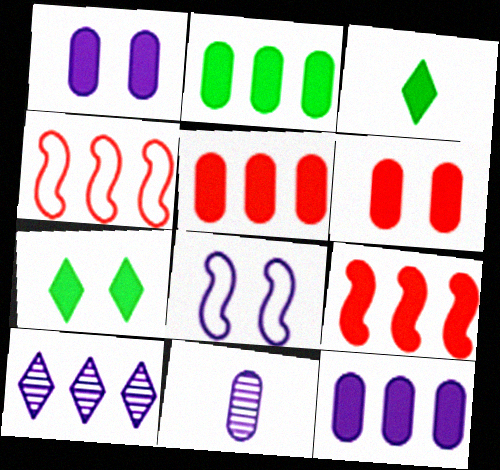[[1, 3, 9], 
[2, 4, 10], 
[2, 5, 12], 
[4, 7, 11]]